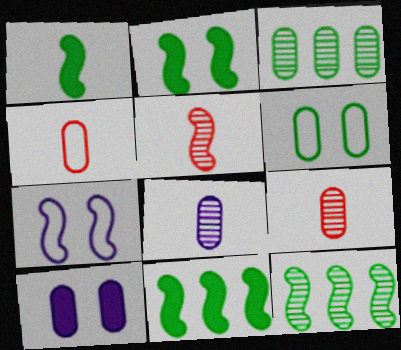[[1, 2, 11], 
[3, 4, 10], 
[5, 7, 11]]